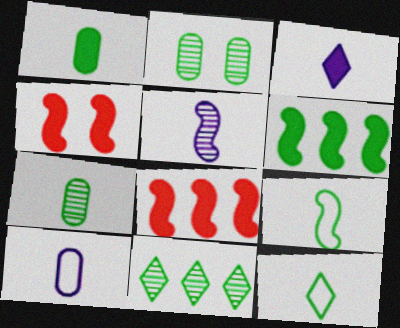[[2, 6, 12], 
[3, 5, 10], 
[4, 10, 11]]